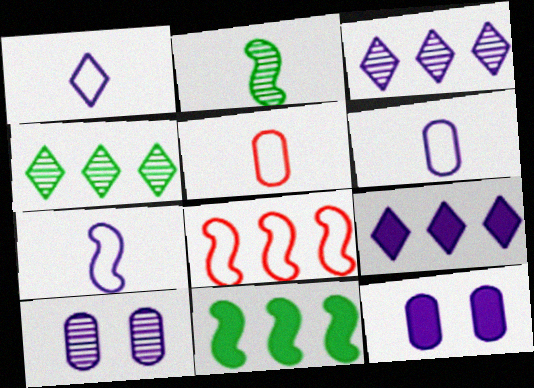[[1, 6, 7], 
[3, 7, 12], 
[7, 9, 10]]